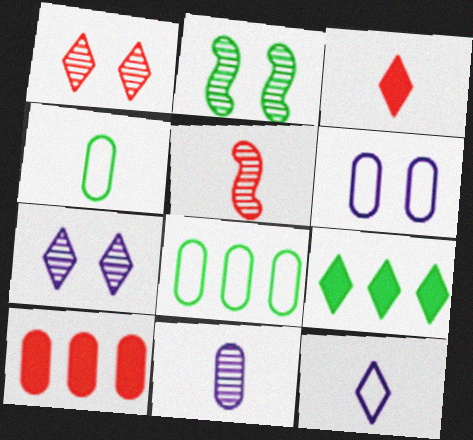[[1, 9, 12], 
[2, 4, 9], 
[2, 10, 12], 
[5, 6, 9]]